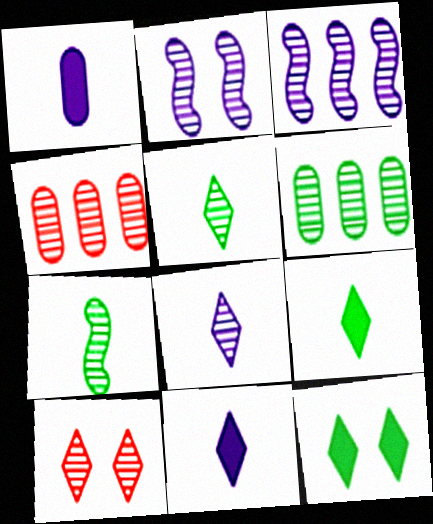[[2, 4, 5]]